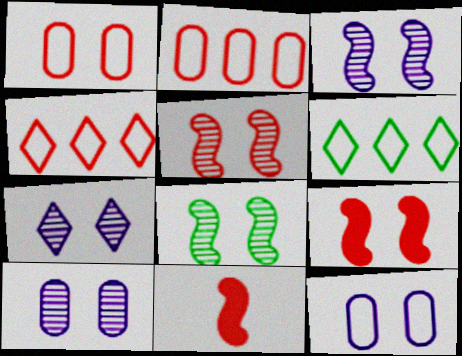[[3, 5, 8], 
[3, 7, 10], 
[6, 10, 11]]